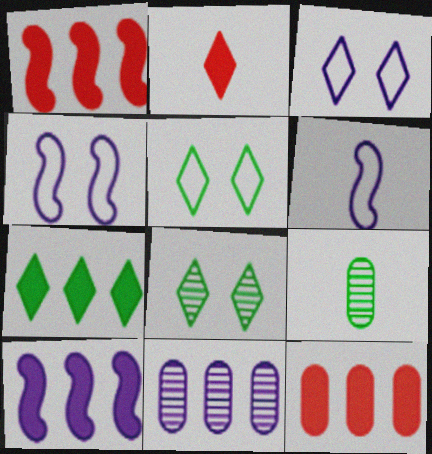[[1, 3, 9], 
[2, 6, 9], 
[6, 8, 12], 
[7, 10, 12]]